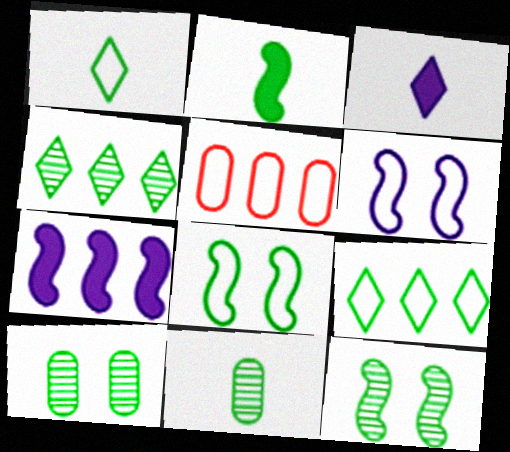[[1, 2, 11], 
[1, 5, 6], 
[2, 9, 10], 
[3, 5, 12], 
[4, 5, 7], 
[4, 11, 12]]